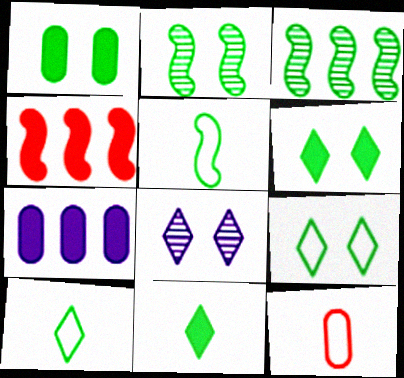[[1, 2, 9], 
[1, 3, 10]]